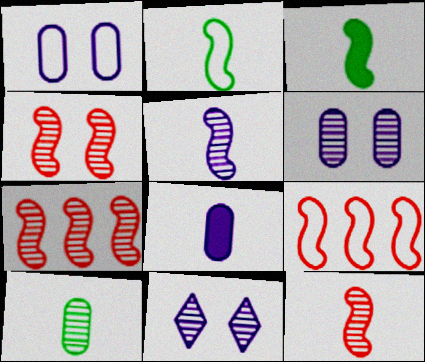[[4, 7, 12], 
[7, 10, 11]]